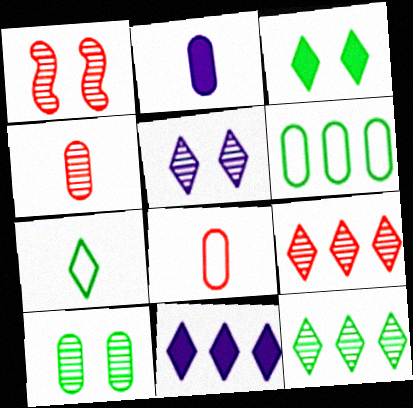[[1, 4, 9], 
[1, 5, 10], 
[3, 7, 12]]